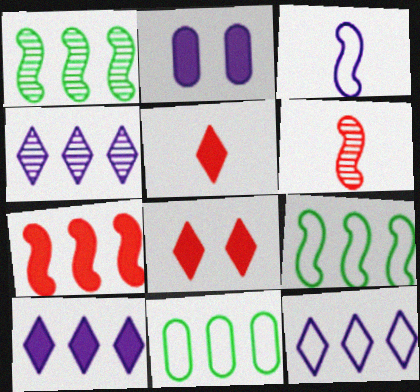[[2, 3, 4], 
[4, 7, 11], 
[4, 10, 12]]